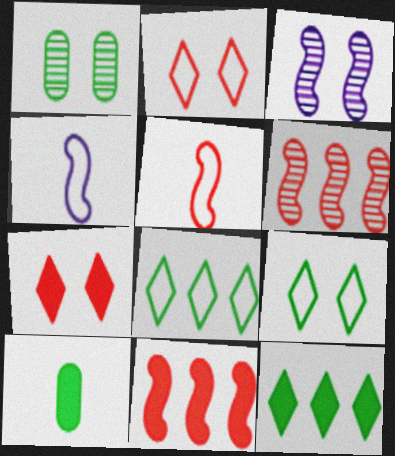[]